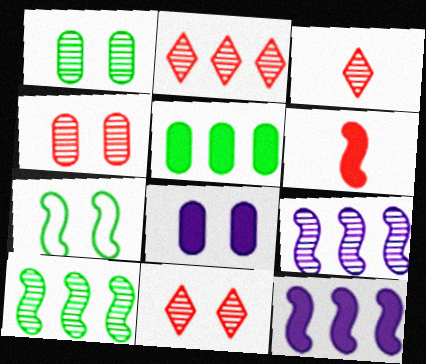[[1, 3, 9], 
[2, 3, 11], 
[6, 7, 9], 
[7, 8, 11]]